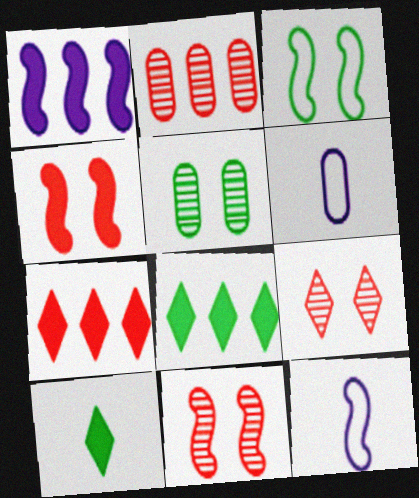[[5, 7, 12], 
[6, 8, 11]]